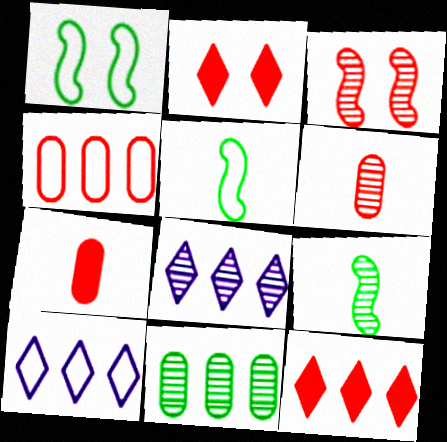[[1, 7, 8]]